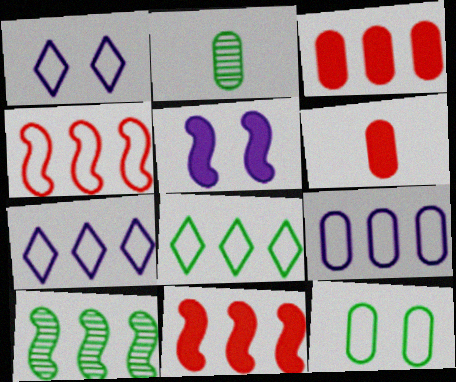[[1, 2, 11], 
[1, 6, 10], 
[3, 7, 10], 
[4, 8, 9]]